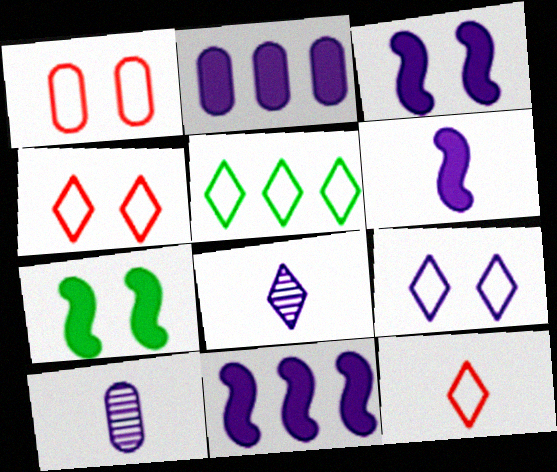[[3, 6, 11], 
[5, 9, 12], 
[9, 10, 11]]